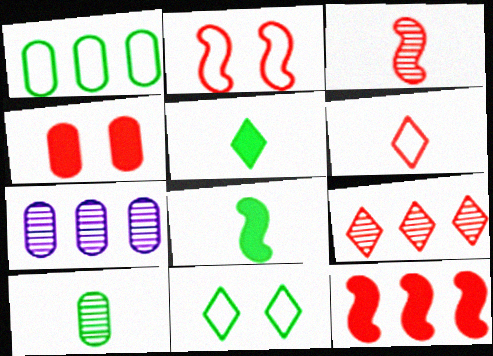[[2, 3, 12], 
[2, 5, 7]]